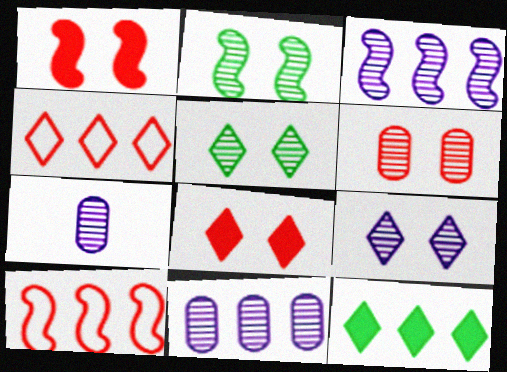[[2, 6, 9], 
[3, 7, 9], 
[10, 11, 12]]